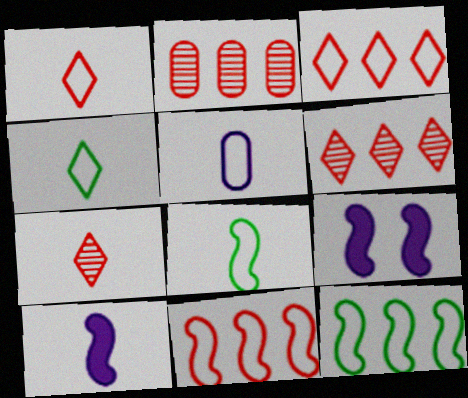[[1, 5, 8], 
[2, 4, 9]]